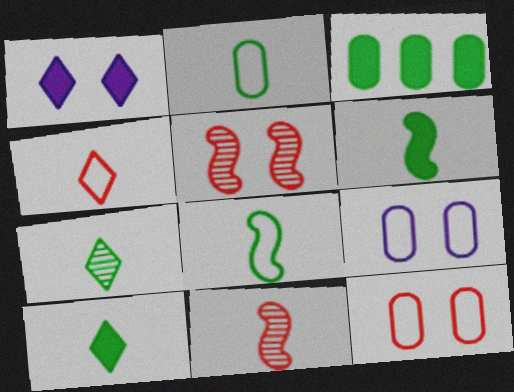[[2, 6, 7]]